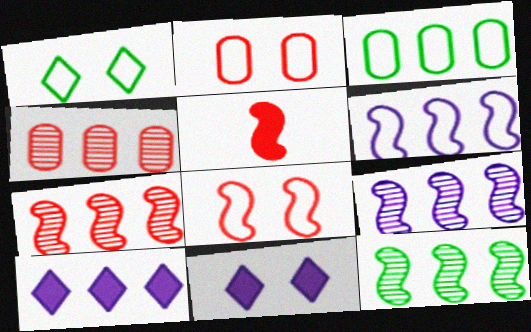[[3, 7, 10], 
[5, 7, 8], 
[7, 9, 12]]